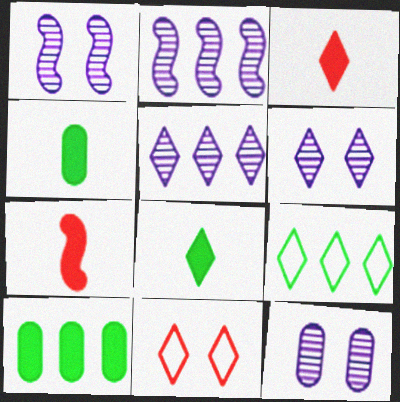[[1, 6, 12], 
[2, 4, 11], 
[3, 6, 9], 
[5, 8, 11], 
[7, 9, 12]]